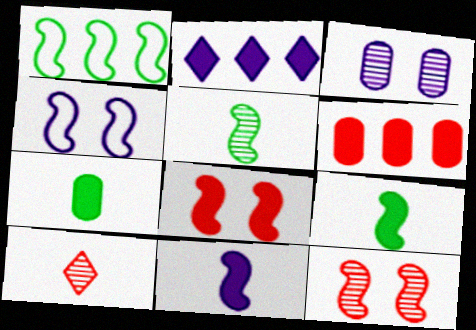[[1, 11, 12], 
[2, 7, 8]]